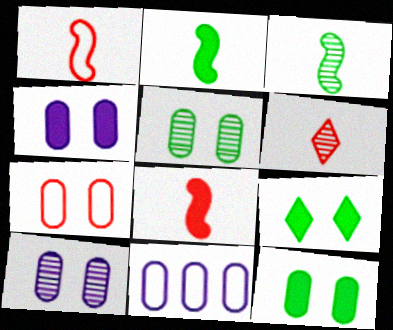[[4, 5, 7], 
[7, 10, 12]]